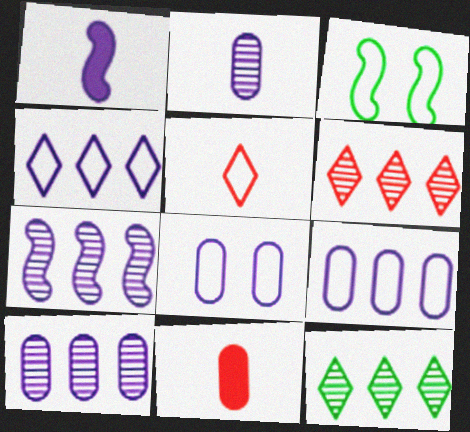[[3, 5, 9]]